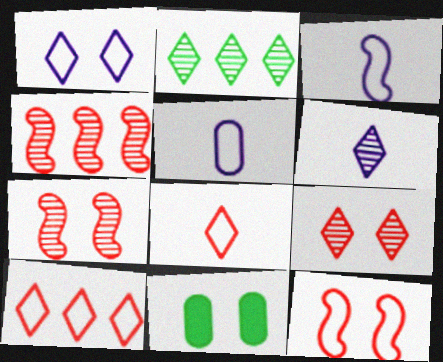[[1, 7, 11], 
[2, 6, 9]]